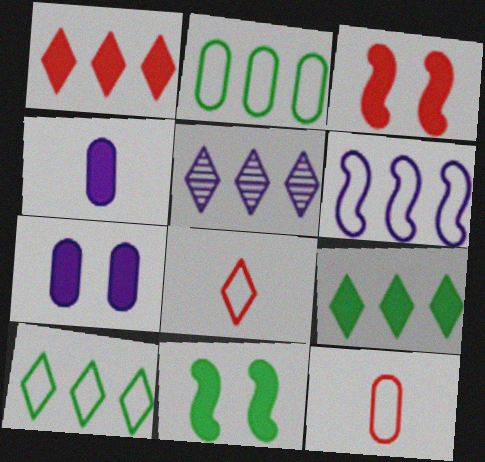[[1, 4, 11], 
[1, 5, 10], 
[3, 4, 9], 
[5, 11, 12]]